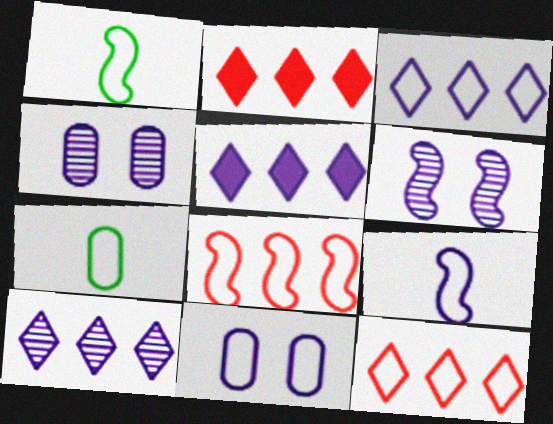[[1, 2, 4], 
[1, 11, 12], 
[2, 6, 7], 
[3, 5, 10], 
[3, 9, 11], 
[4, 5, 9]]